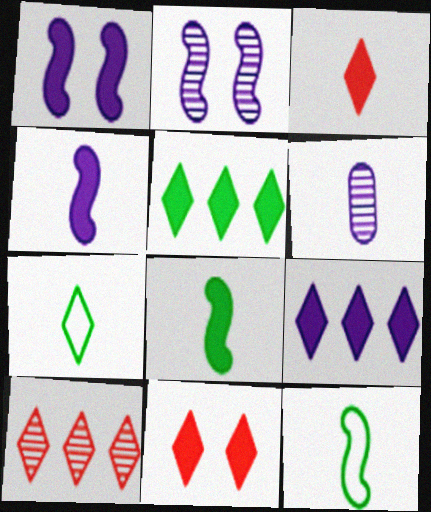[[3, 6, 12]]